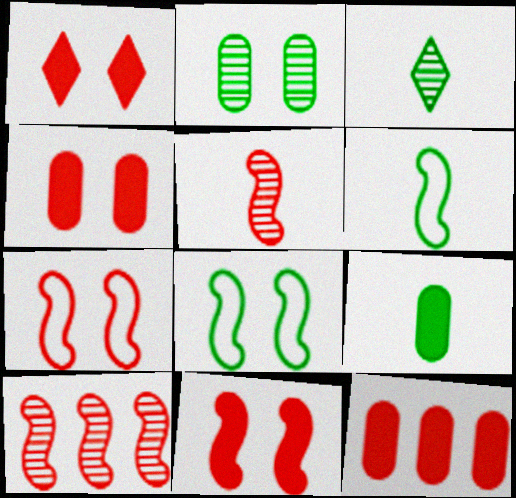[[1, 4, 11], 
[3, 6, 9]]